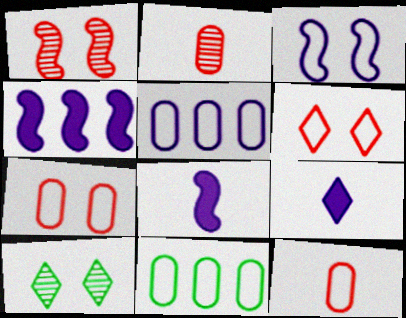[[1, 9, 11], 
[4, 10, 12]]